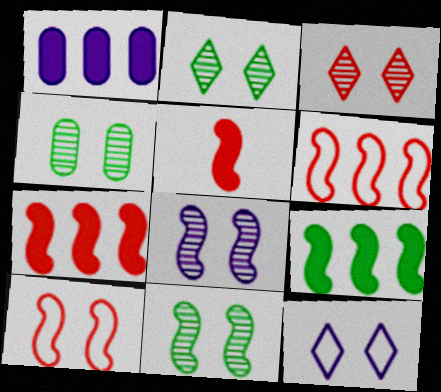[[2, 4, 11], 
[3, 4, 8]]